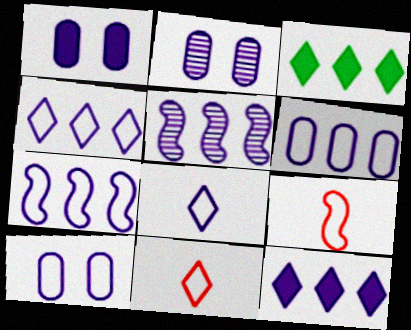[[1, 2, 10], 
[1, 5, 8], 
[2, 3, 9], 
[4, 6, 7], 
[5, 6, 12], 
[7, 8, 10]]